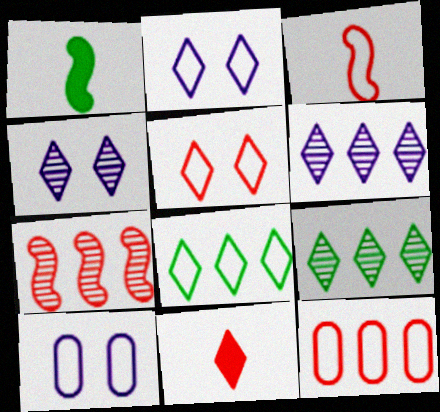[[1, 4, 12], 
[2, 9, 11], 
[3, 5, 12], 
[3, 8, 10], 
[4, 8, 11]]